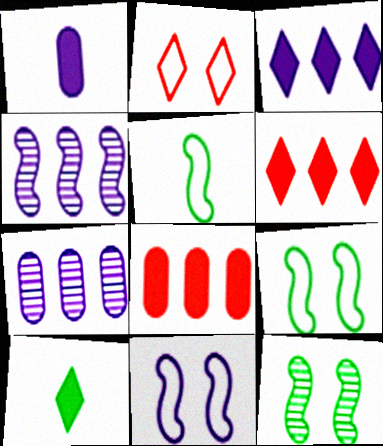[]